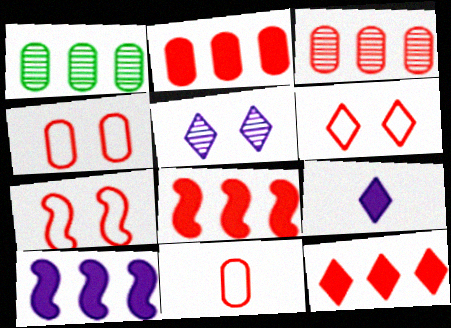[[1, 7, 9], 
[2, 8, 12], 
[4, 6, 7]]